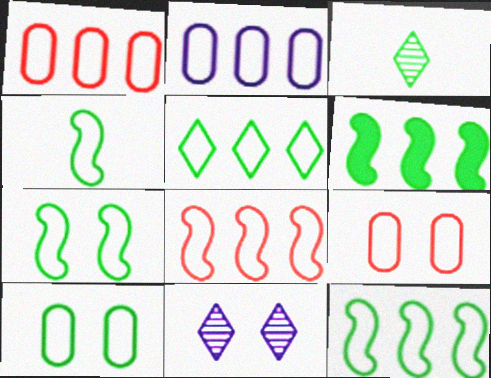[[2, 5, 8], 
[3, 6, 10], 
[4, 5, 10], 
[4, 7, 12]]